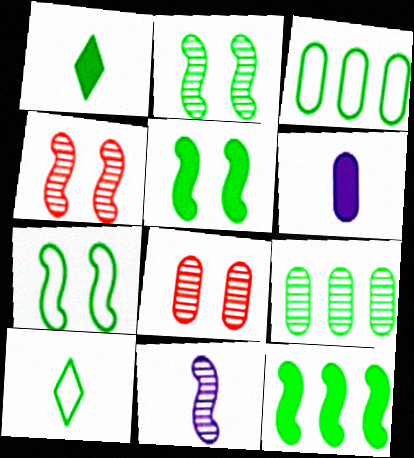[[1, 2, 3], 
[1, 7, 9], 
[2, 5, 7], 
[3, 6, 8], 
[3, 7, 10], 
[5, 9, 10]]